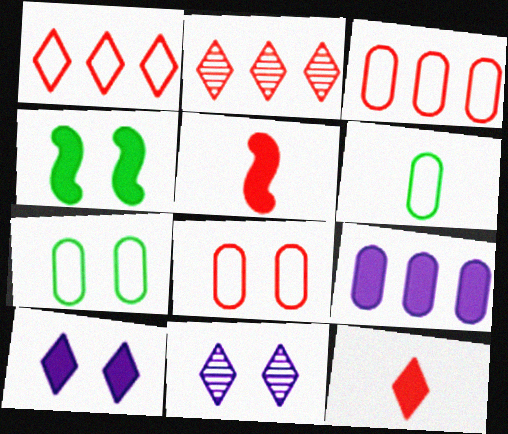[[2, 5, 8], 
[4, 8, 11], 
[4, 9, 12]]